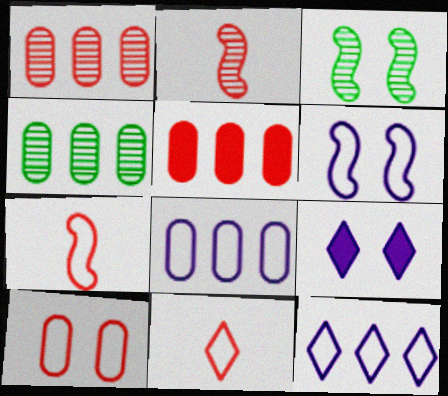[[3, 9, 10], 
[4, 5, 8], 
[4, 7, 9]]